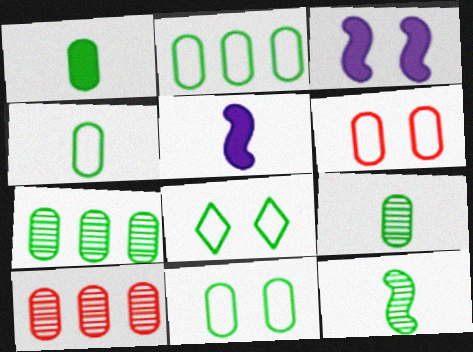[[1, 4, 9], 
[1, 7, 11], 
[2, 4, 11], 
[5, 8, 10]]